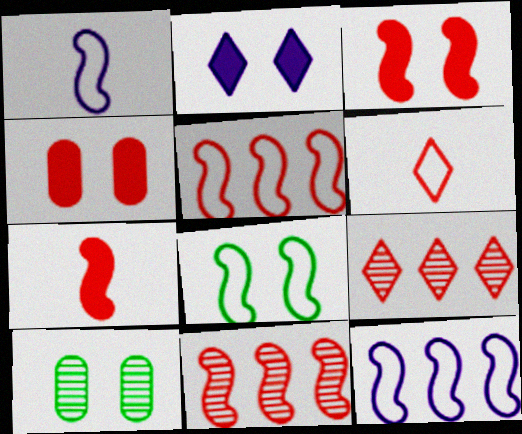[[1, 5, 8], 
[4, 6, 11]]